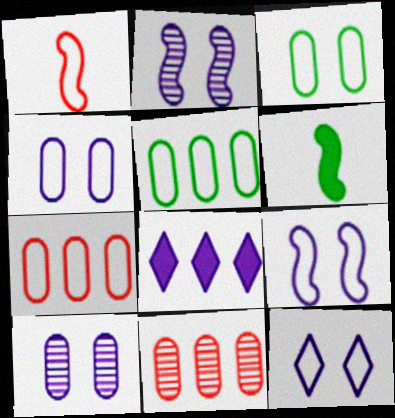[[1, 5, 12], 
[4, 9, 12], 
[6, 11, 12]]